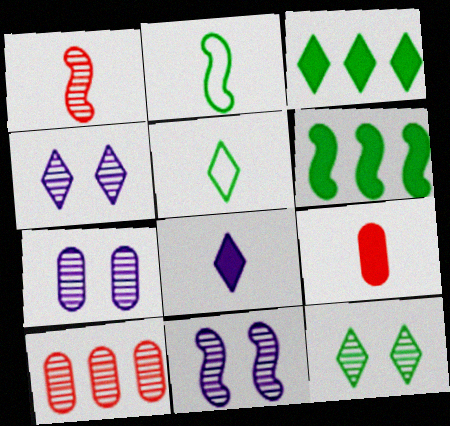[[3, 5, 12], 
[4, 7, 11]]